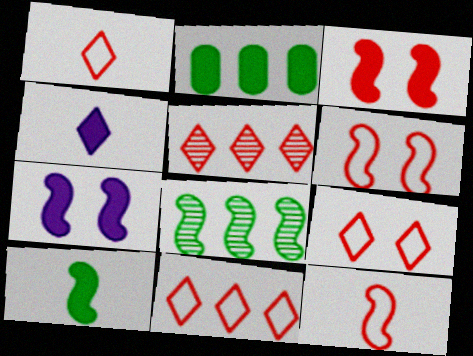[[1, 9, 11], 
[2, 3, 4], 
[7, 8, 12]]